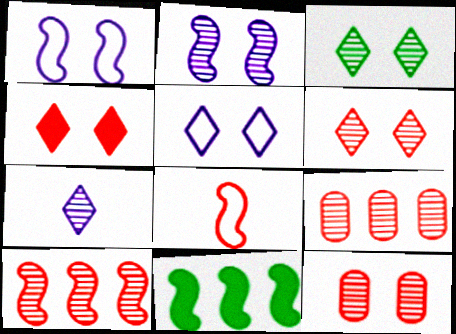[[2, 3, 12], 
[2, 8, 11], 
[3, 4, 5], 
[4, 8, 9]]